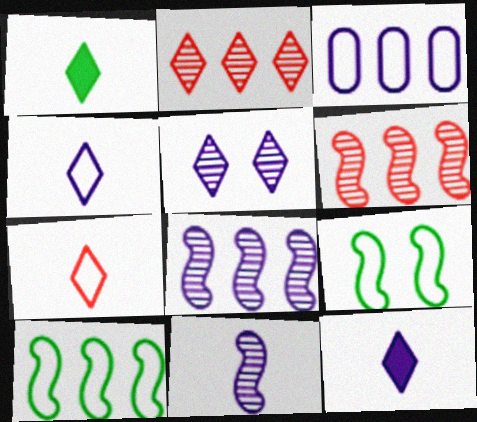[[3, 7, 9]]